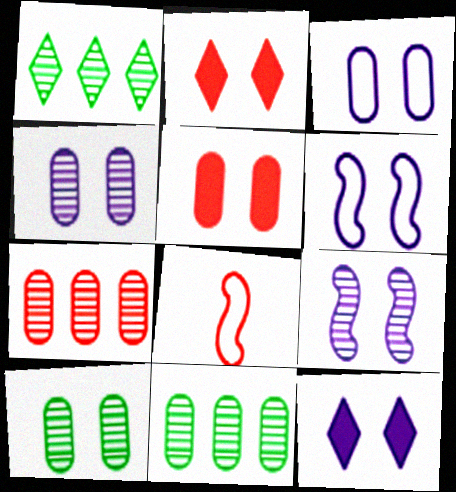[[2, 6, 10], 
[2, 7, 8], 
[3, 5, 10], 
[3, 9, 12], 
[4, 6, 12], 
[8, 11, 12]]